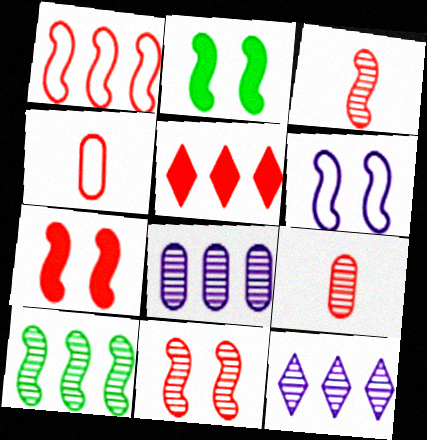[[1, 3, 7], 
[2, 4, 12], 
[2, 6, 11], 
[4, 5, 11]]